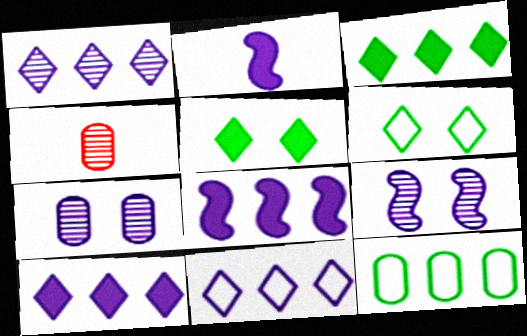[[1, 10, 11], 
[2, 7, 11], 
[4, 6, 8]]